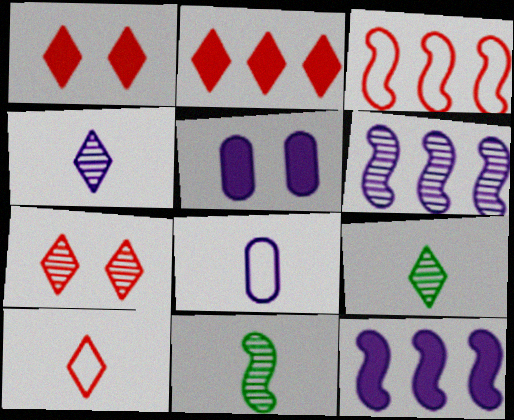[[2, 7, 10], 
[3, 5, 9]]